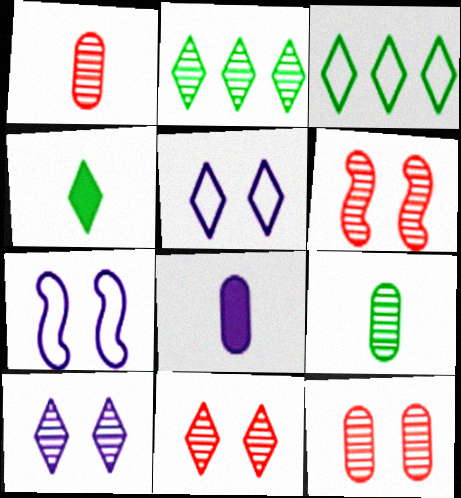[[3, 6, 8], 
[6, 11, 12]]